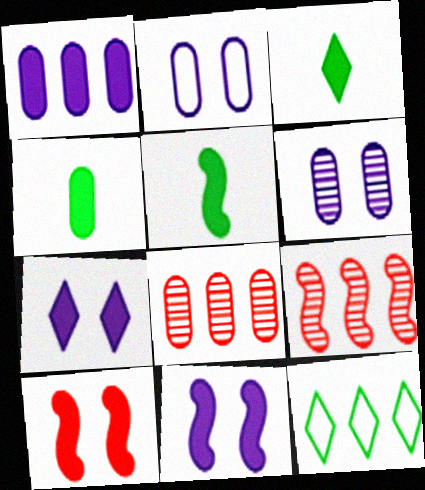[[1, 3, 10], 
[1, 9, 12], 
[2, 3, 9], 
[2, 4, 8], 
[3, 4, 5]]